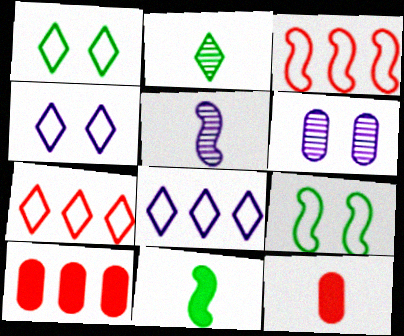[[1, 5, 10], 
[6, 7, 11]]